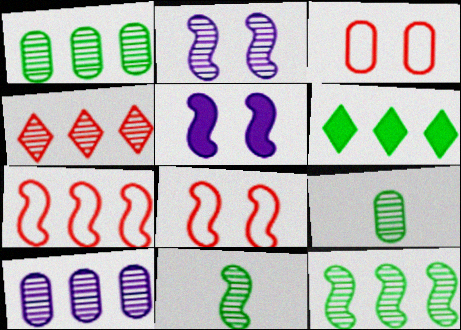[[2, 4, 9], 
[4, 10, 12], 
[5, 7, 11], 
[6, 7, 10]]